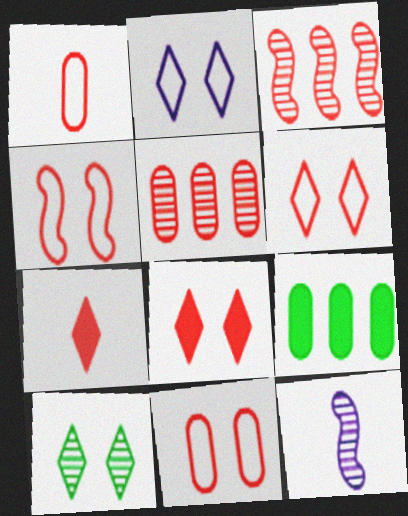[[1, 3, 8], 
[2, 8, 10], 
[3, 7, 11], 
[4, 5, 7], 
[4, 6, 11], 
[5, 10, 12], 
[6, 9, 12]]